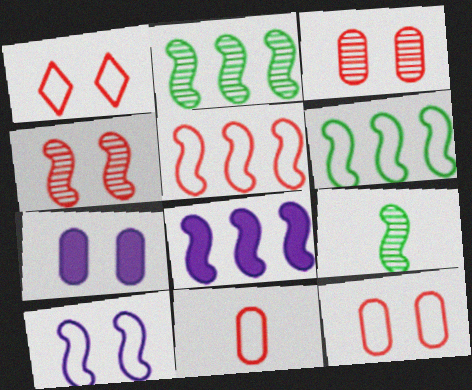[[1, 5, 11], 
[2, 5, 8]]